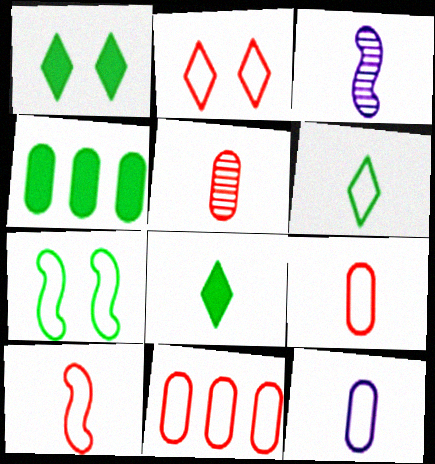[[1, 3, 11], 
[2, 3, 4], 
[2, 10, 11], 
[3, 8, 9], 
[6, 10, 12]]